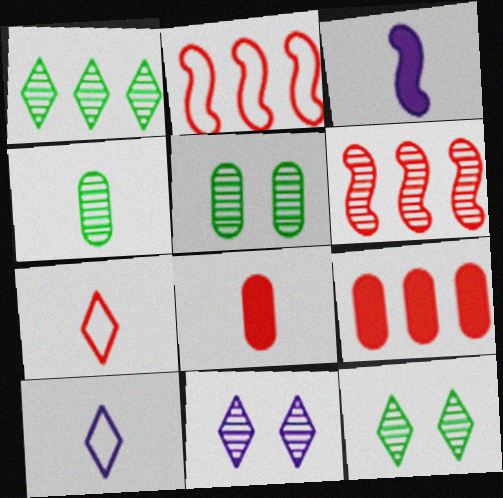[[3, 4, 7], 
[4, 6, 11]]